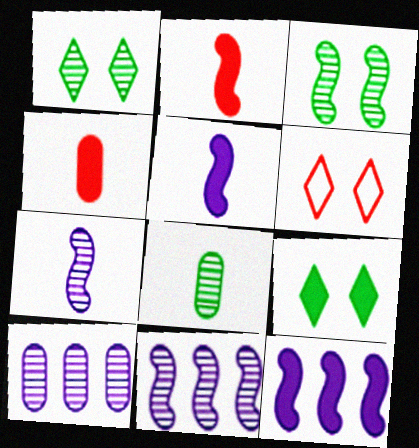[[4, 9, 12], 
[6, 8, 12]]